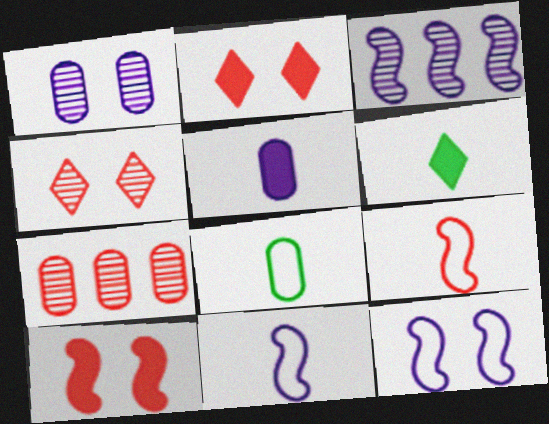[[2, 3, 8], 
[2, 7, 9], 
[6, 7, 12]]